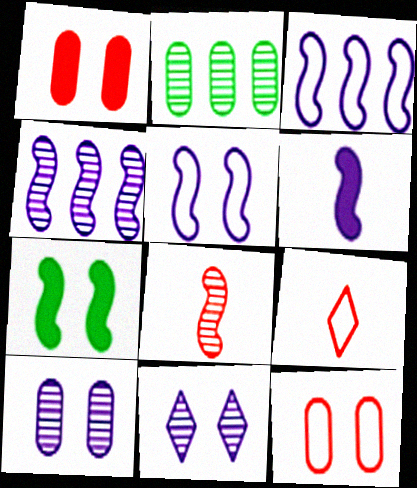[[2, 8, 11], 
[3, 7, 8], 
[4, 5, 6], 
[7, 11, 12]]